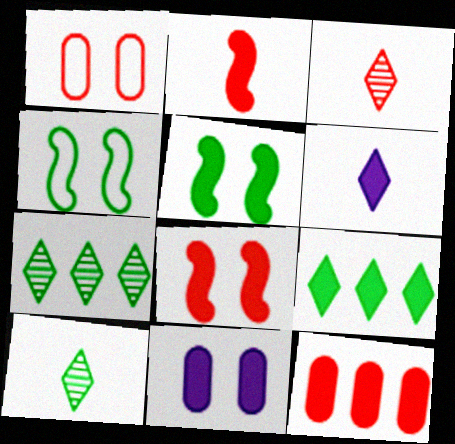[[2, 9, 11], 
[5, 6, 12]]